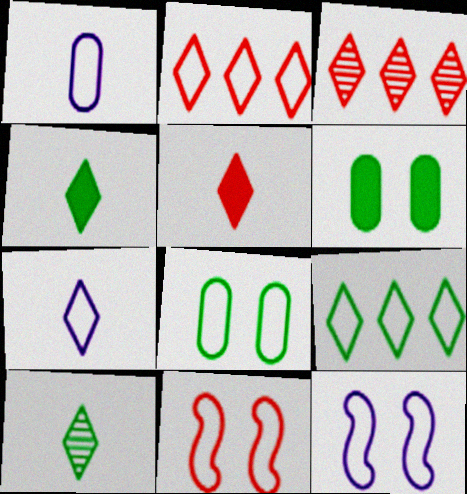[[1, 9, 11], 
[5, 7, 10]]